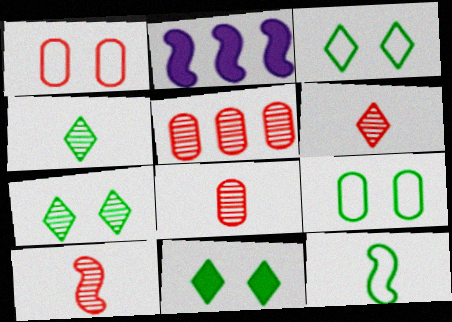[[1, 2, 4], 
[2, 3, 8], 
[2, 6, 9], 
[3, 7, 11], 
[6, 8, 10]]